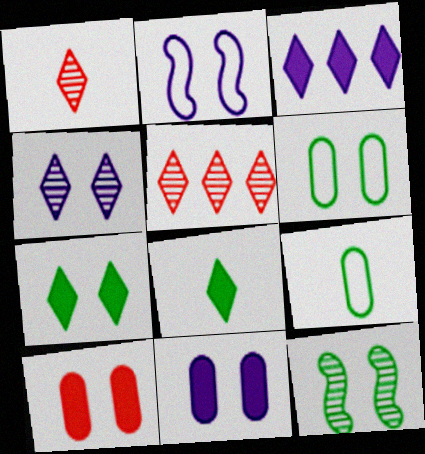[[2, 4, 11], 
[6, 7, 12]]